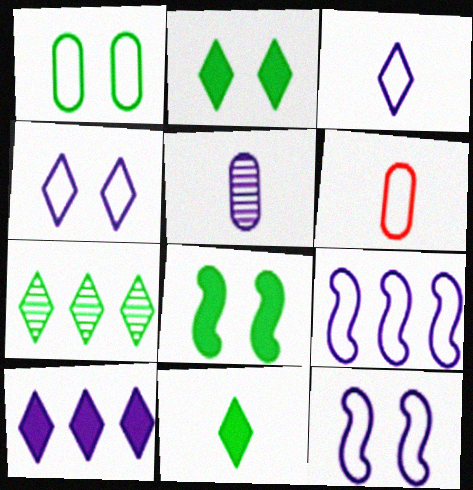[[5, 10, 12]]